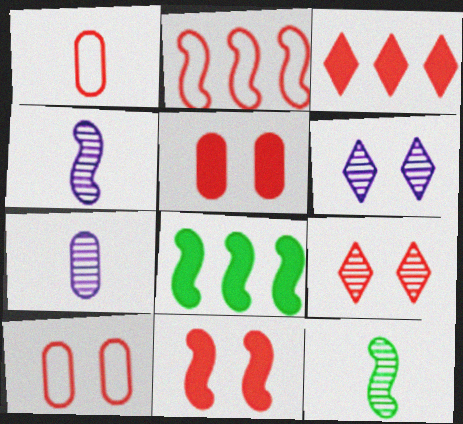[[1, 6, 8], 
[9, 10, 11]]